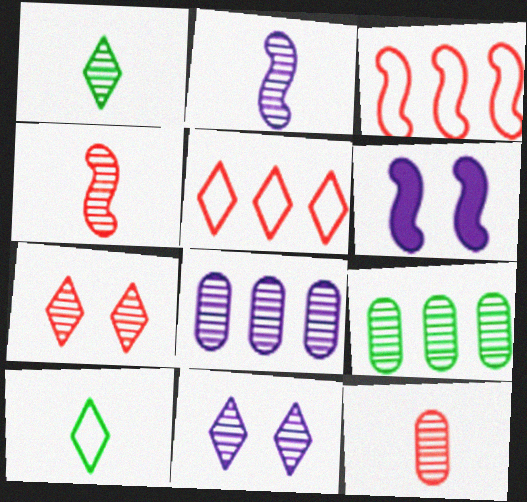[[1, 2, 12], 
[2, 7, 9], 
[2, 8, 11], 
[4, 9, 11]]